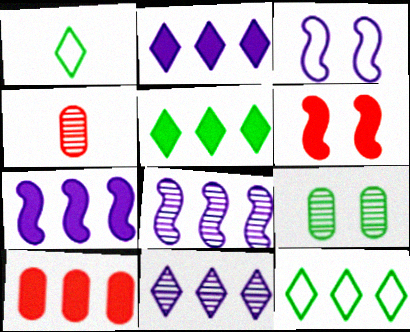[[3, 4, 5], 
[5, 7, 10], 
[8, 10, 12]]